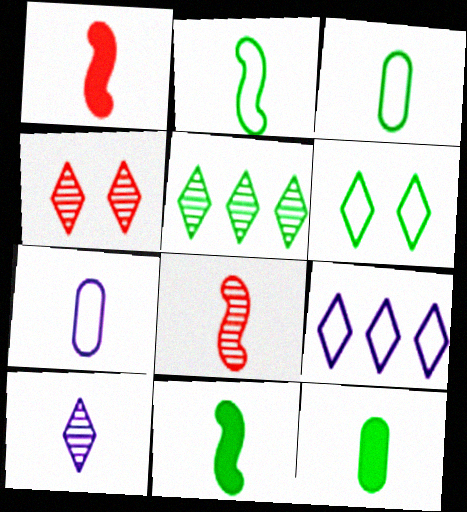[[1, 3, 10], 
[4, 5, 10]]